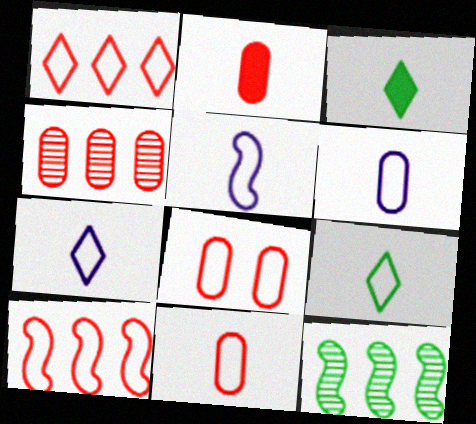[[2, 4, 8], 
[5, 6, 7], 
[5, 9, 11]]